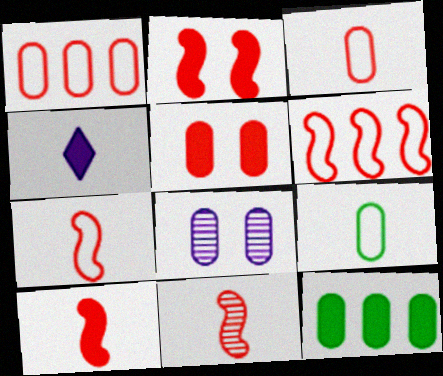[[2, 4, 12], 
[2, 6, 11], 
[3, 8, 12], 
[4, 9, 11], 
[7, 10, 11]]